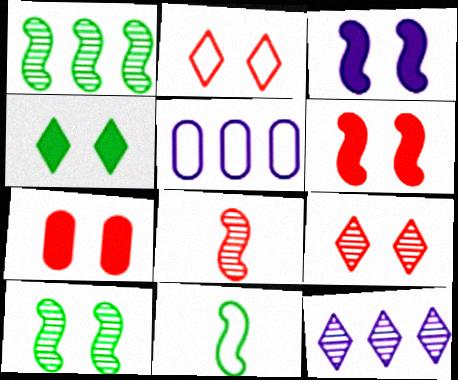[[2, 5, 11], 
[3, 4, 7], 
[4, 5, 8], 
[7, 11, 12]]